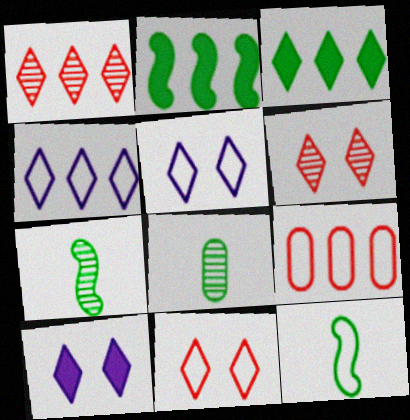[[1, 3, 4], 
[5, 9, 12], 
[7, 9, 10]]